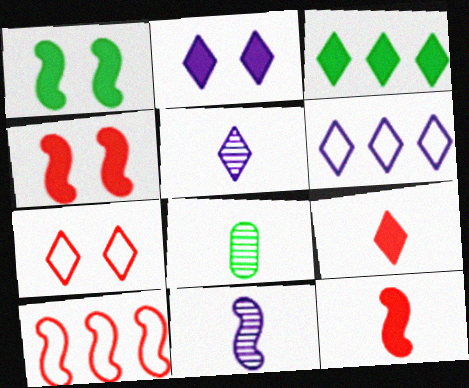[[1, 10, 11], 
[2, 3, 9], 
[2, 5, 6], 
[2, 8, 10], 
[3, 5, 7], 
[4, 6, 8]]